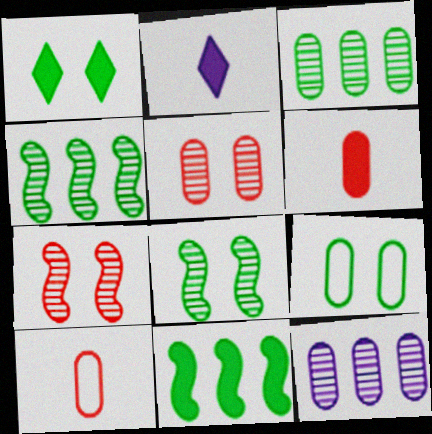[[1, 8, 9], 
[6, 9, 12]]